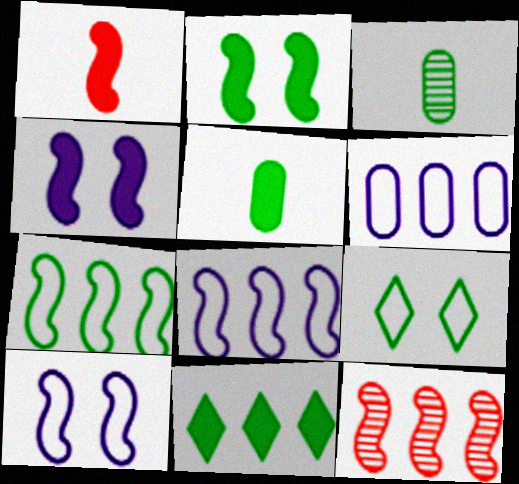[[2, 5, 11], 
[6, 11, 12]]